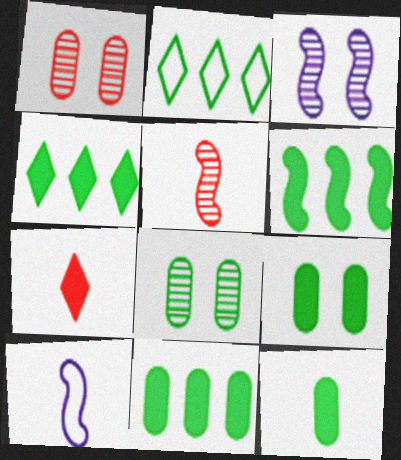[[1, 4, 10], 
[4, 6, 11], 
[9, 11, 12]]